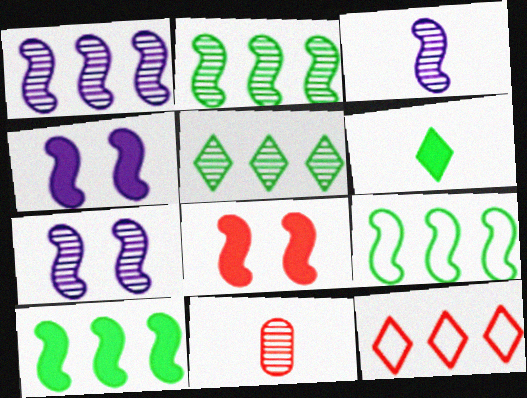[[1, 3, 7], 
[2, 9, 10], 
[3, 8, 9], 
[5, 7, 11], 
[8, 11, 12]]